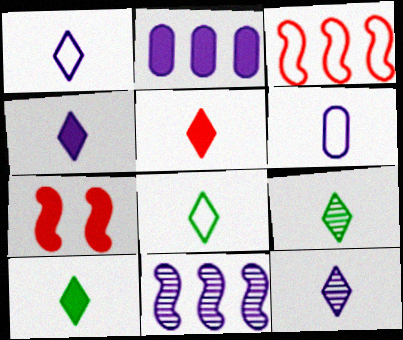[[1, 4, 12], 
[1, 5, 9], 
[2, 7, 10], 
[4, 5, 10], 
[5, 8, 12], 
[8, 9, 10]]